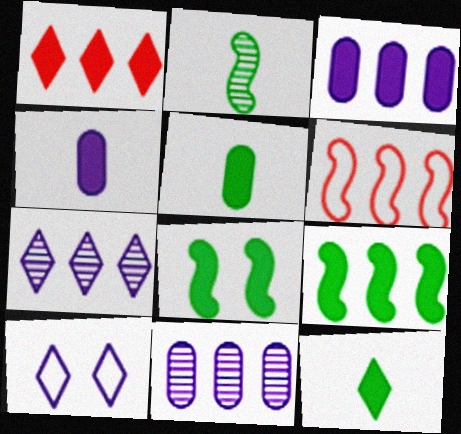[[1, 3, 9], 
[1, 4, 8]]